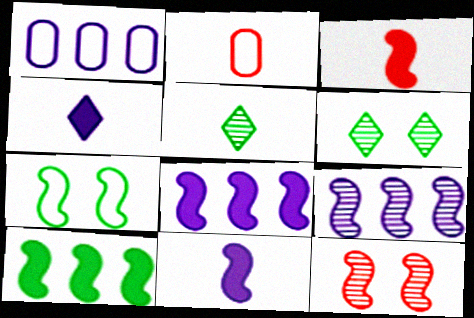[[1, 3, 6], 
[2, 5, 11], 
[2, 6, 8], 
[3, 7, 9]]